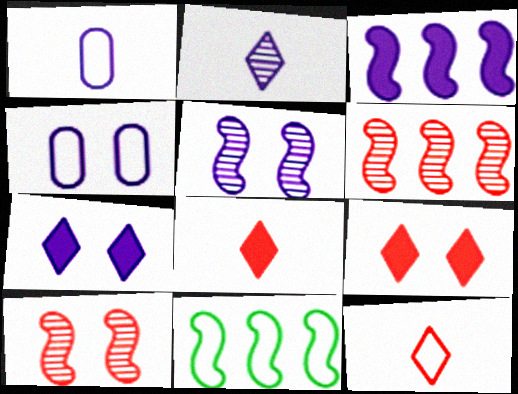[[2, 3, 4], 
[3, 6, 11], 
[4, 5, 7], 
[4, 11, 12]]